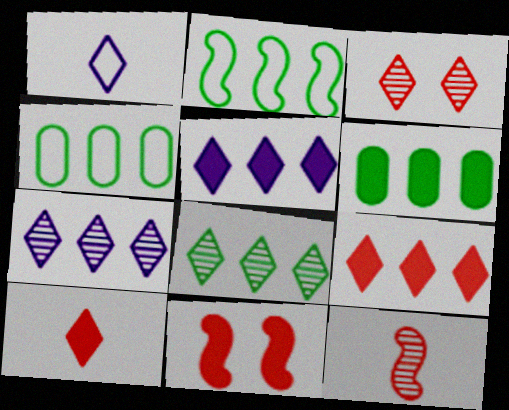[[2, 6, 8]]